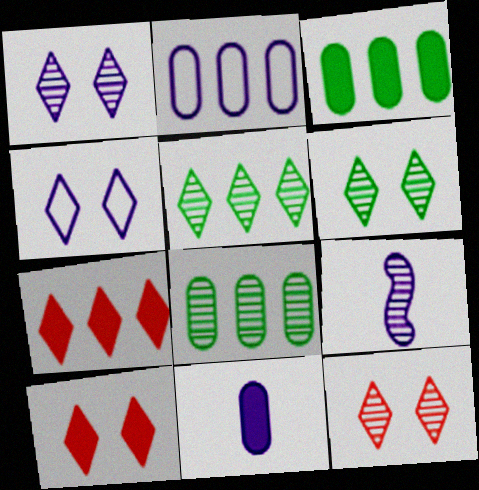[[1, 6, 12], 
[4, 6, 10], 
[8, 9, 12]]